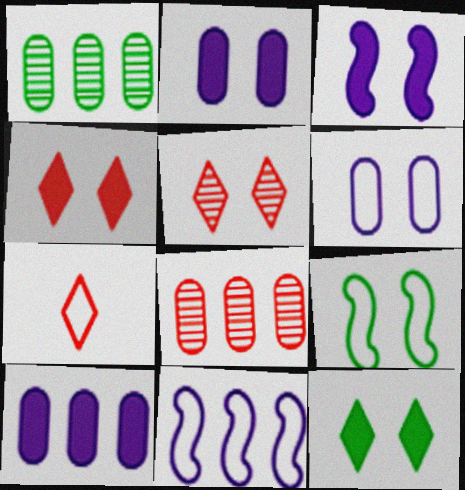[[1, 3, 7], 
[2, 5, 9]]